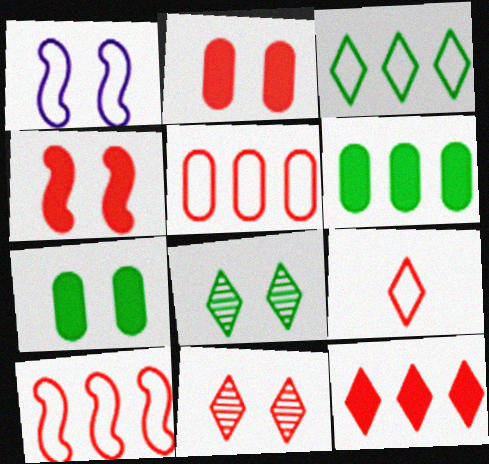[[1, 2, 8], 
[1, 7, 11], 
[9, 11, 12]]